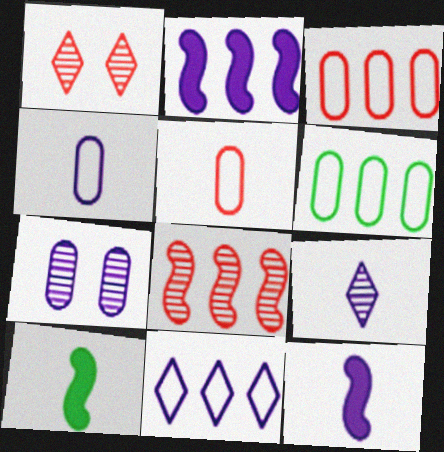[[1, 6, 12], 
[4, 9, 12], 
[5, 9, 10], 
[7, 11, 12]]